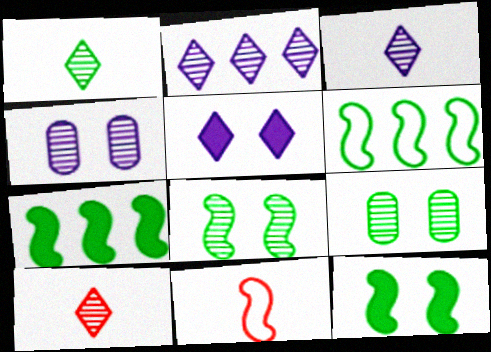[[1, 3, 10]]